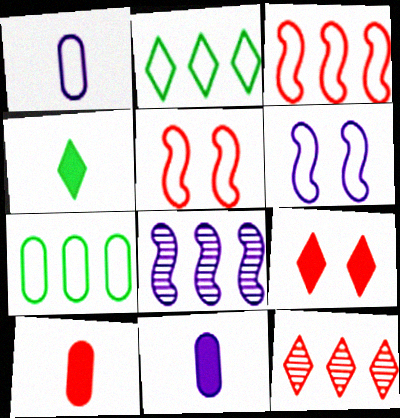[[1, 2, 5], 
[5, 10, 12]]